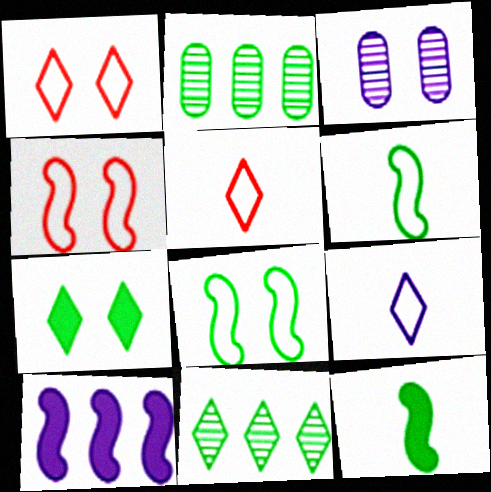[[2, 6, 7], 
[3, 4, 7], 
[3, 9, 10]]